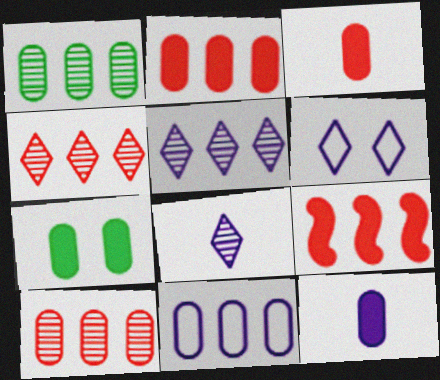[[1, 2, 11], 
[2, 7, 12]]